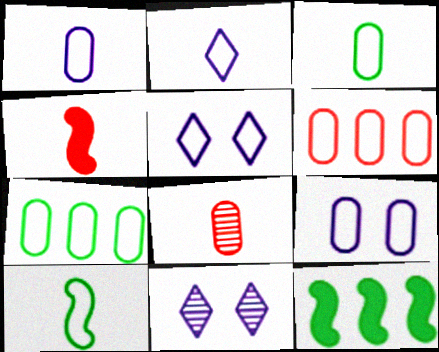[[3, 6, 9], 
[4, 7, 11], 
[5, 6, 10], 
[5, 8, 12]]